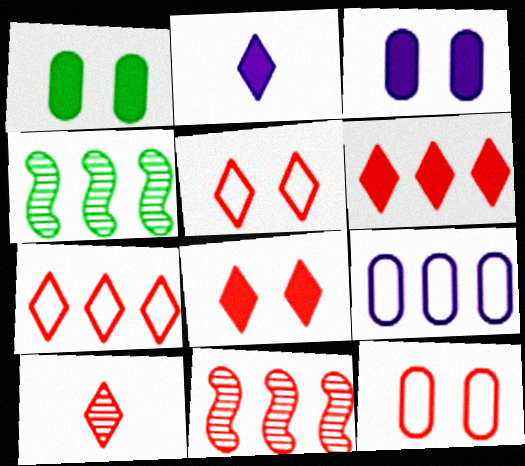[[2, 4, 12], 
[4, 6, 9], 
[5, 6, 10], 
[7, 8, 10]]